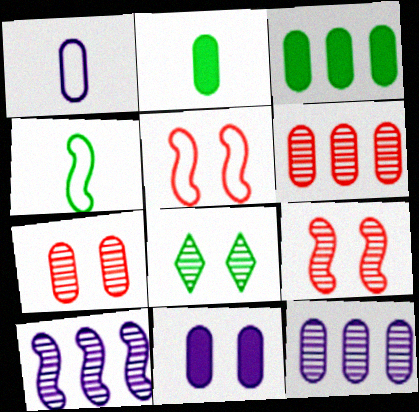[[1, 3, 7], 
[1, 11, 12], 
[3, 4, 8], 
[5, 8, 11]]